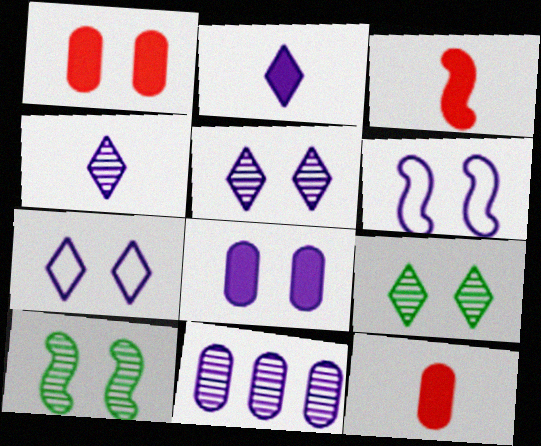[[1, 6, 9], 
[1, 7, 10], 
[2, 6, 11], 
[5, 6, 8]]